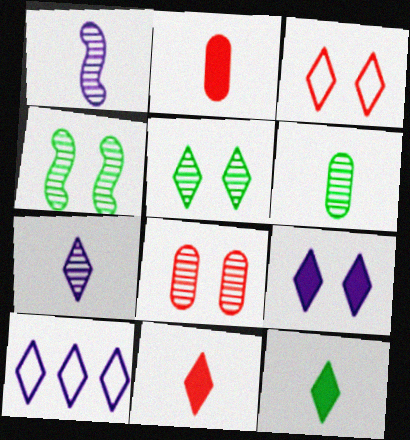[[2, 4, 10], 
[3, 5, 9], 
[5, 10, 11], 
[7, 9, 10]]